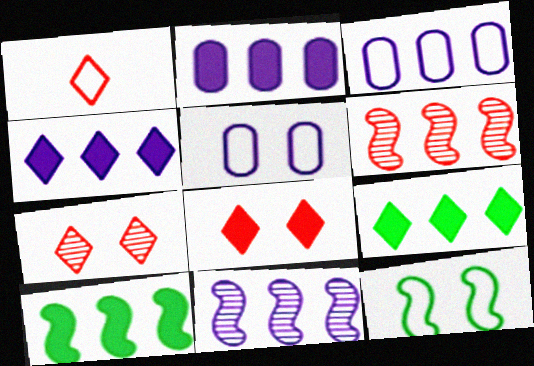[[1, 3, 12], 
[3, 4, 11], 
[3, 6, 9]]